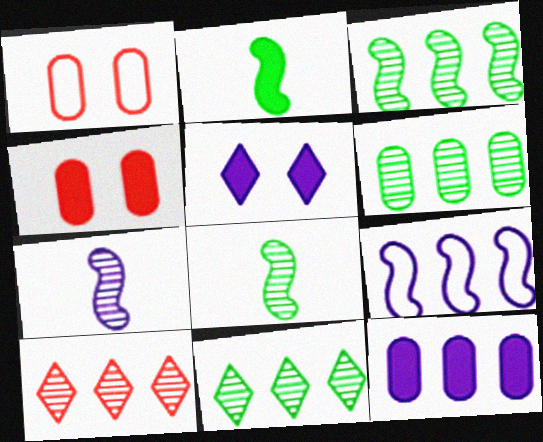[[3, 6, 11]]